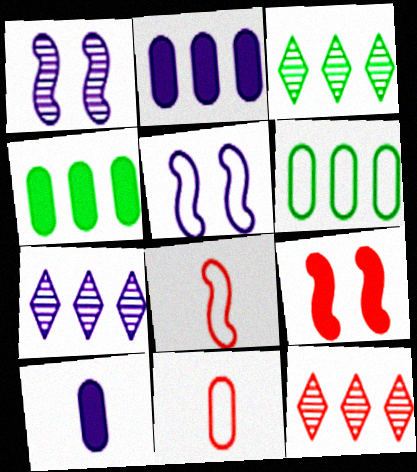[[3, 7, 12], 
[5, 7, 10], 
[9, 11, 12]]